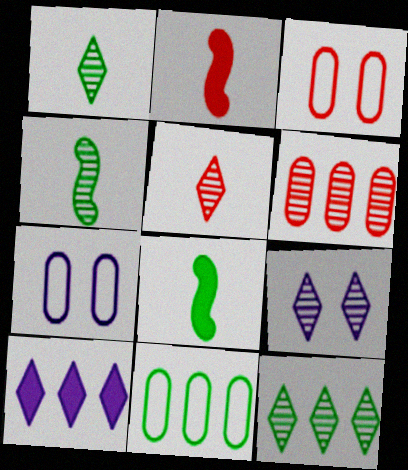[[2, 7, 12], 
[2, 9, 11], 
[3, 4, 10], 
[4, 6, 9], 
[5, 9, 12]]